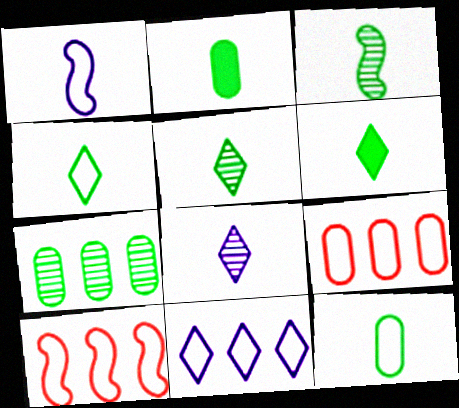[[2, 3, 4], 
[3, 6, 12], 
[4, 5, 6]]